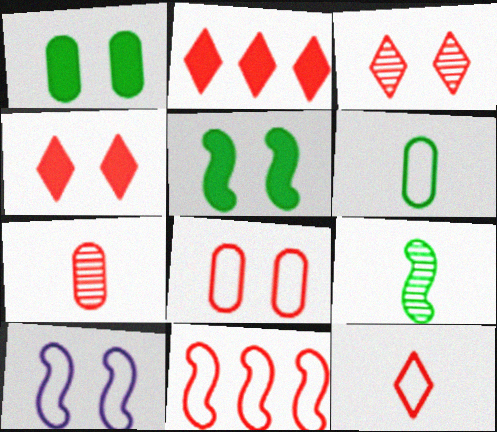[[1, 3, 10], 
[2, 3, 12], 
[4, 7, 11], 
[8, 11, 12]]